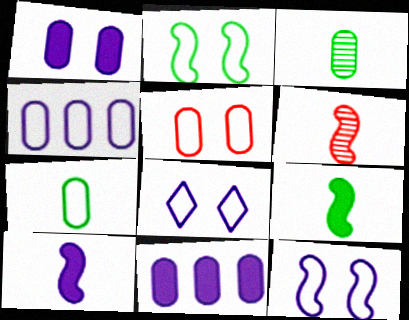[[2, 5, 8], 
[3, 5, 11], 
[4, 5, 7]]